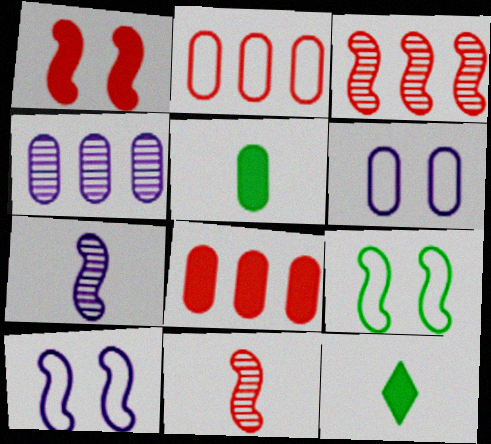[[3, 6, 12]]